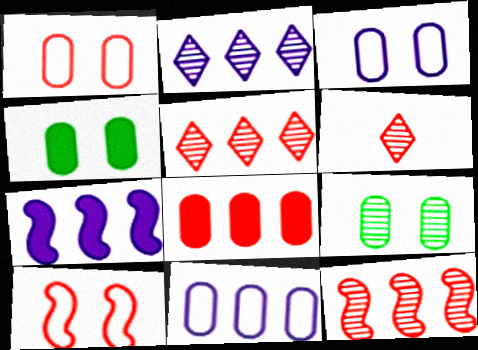[[2, 7, 11], 
[6, 8, 10]]